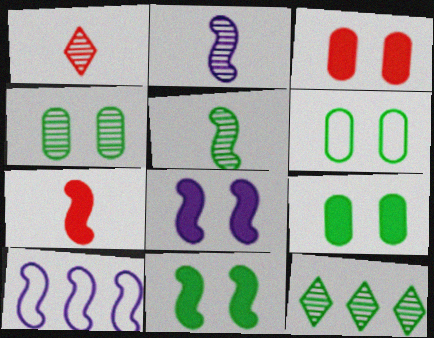[[1, 9, 10], 
[2, 8, 10], 
[4, 5, 12], 
[4, 6, 9]]